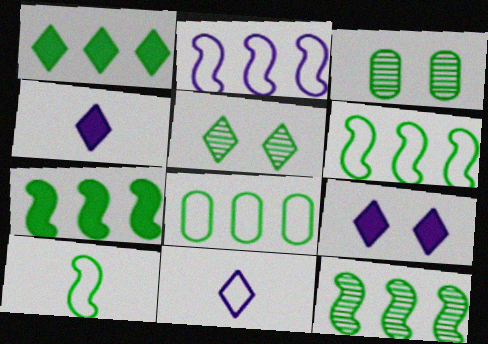[[1, 3, 10], 
[1, 8, 12], 
[6, 7, 12]]